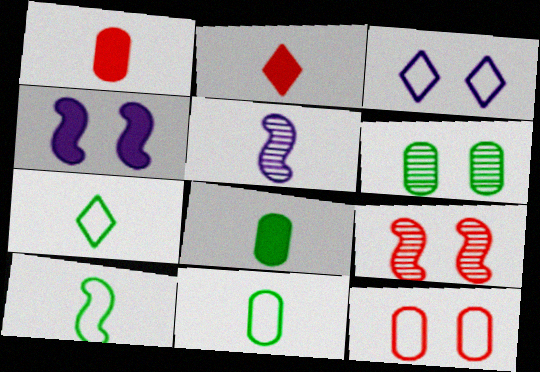[[1, 5, 7], 
[2, 5, 11], 
[7, 10, 11]]